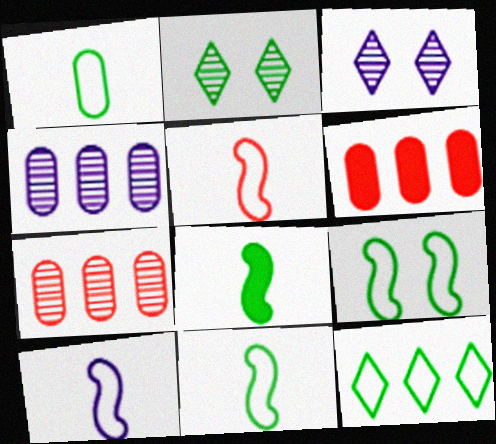[[1, 9, 12], 
[2, 6, 10], 
[3, 6, 11], 
[5, 10, 11]]